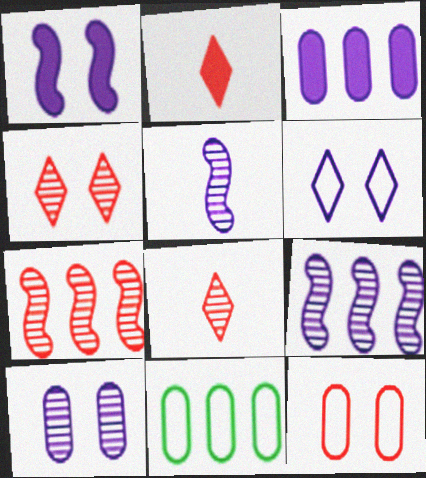[[1, 6, 10], 
[1, 8, 11], 
[2, 7, 12], 
[3, 5, 6]]